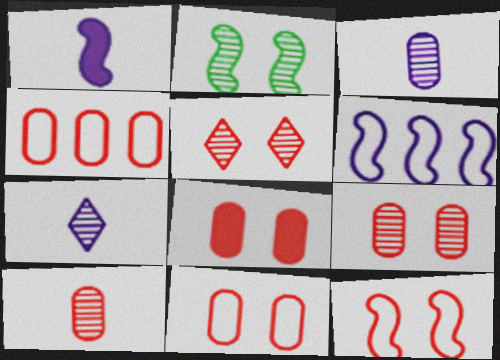[[4, 8, 10], 
[5, 8, 12], 
[8, 9, 11]]